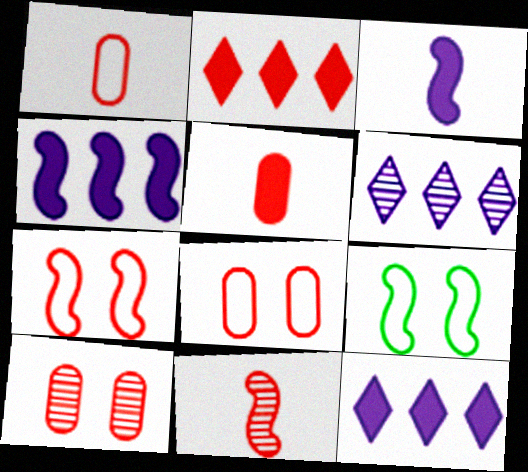[[2, 8, 11], 
[4, 9, 11], 
[5, 6, 9]]